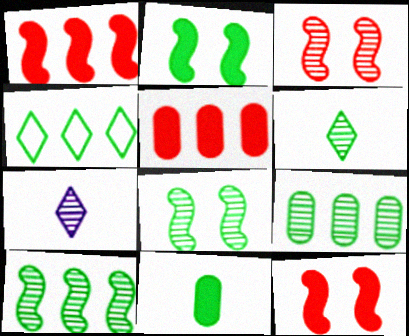[[3, 7, 9], 
[4, 8, 11], 
[6, 8, 9]]